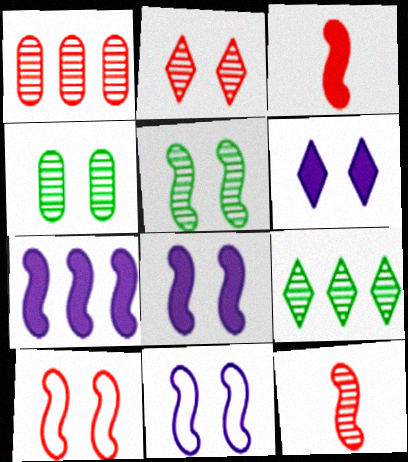[[1, 2, 12], 
[4, 6, 10], 
[5, 8, 10]]